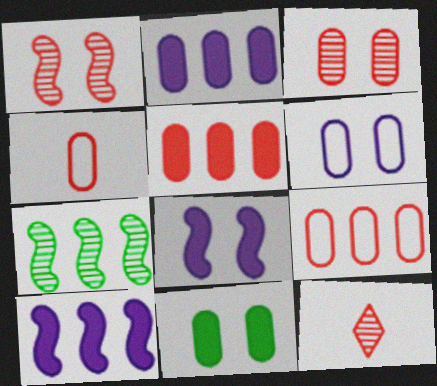[[3, 4, 5], 
[3, 6, 11]]